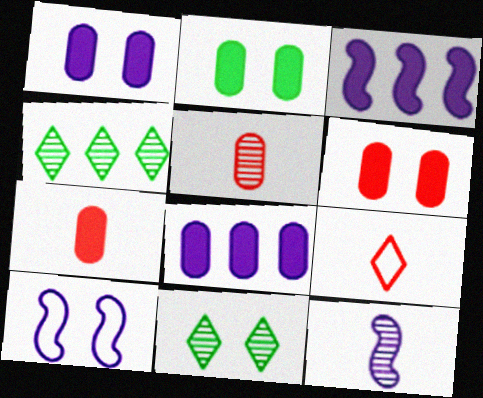[[1, 2, 6], 
[2, 7, 8], 
[3, 10, 12], 
[4, 7, 10], 
[6, 10, 11]]